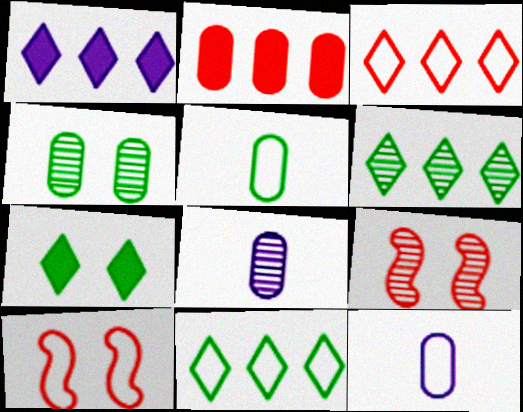[[1, 3, 6], 
[1, 5, 9], 
[2, 4, 12], 
[6, 8, 9], 
[10, 11, 12]]